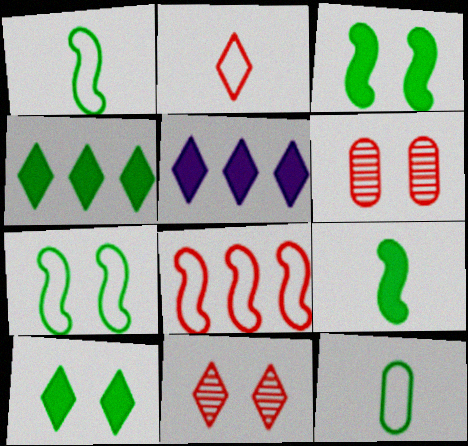[[1, 5, 6]]